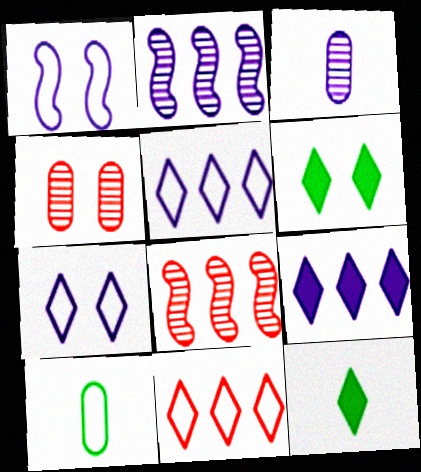[[1, 3, 9], 
[1, 4, 6], 
[1, 10, 11]]